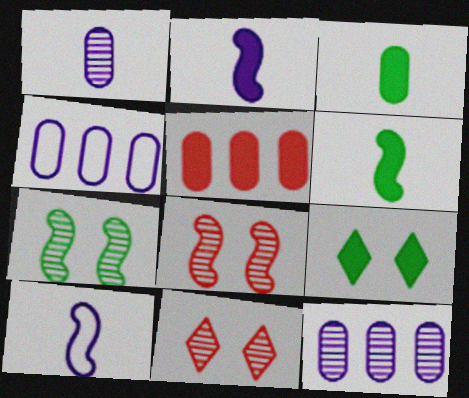[[2, 5, 9], 
[4, 6, 11]]